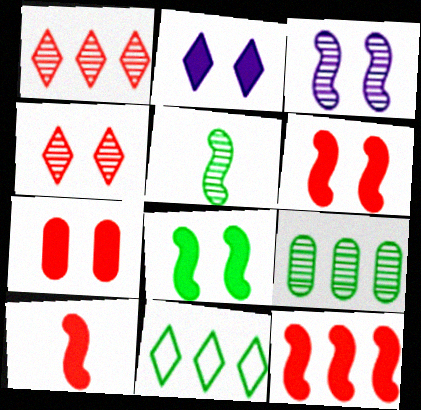[[2, 7, 8], 
[6, 10, 12]]